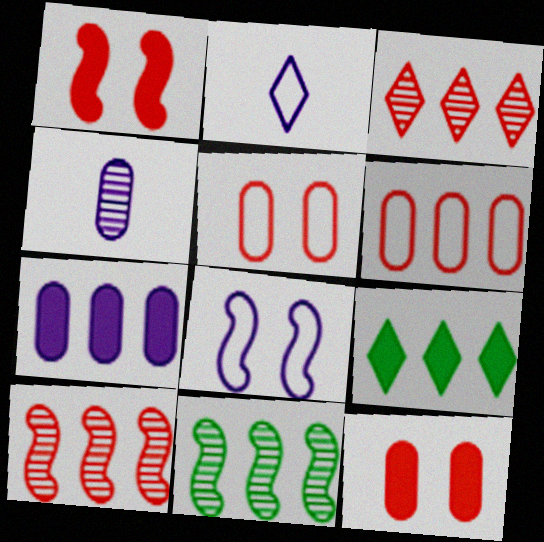[[2, 11, 12]]